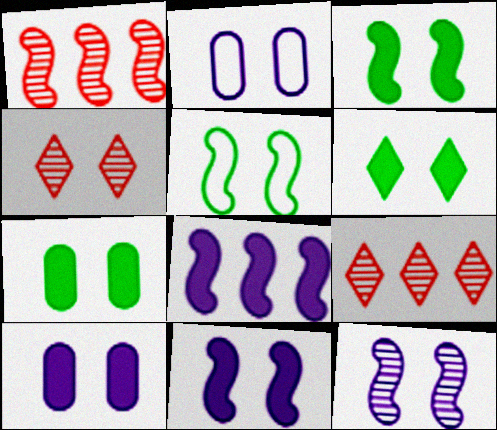[[2, 3, 4], 
[3, 6, 7], 
[4, 5, 10]]